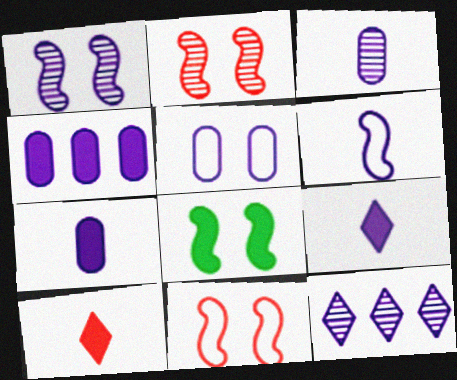[[1, 3, 12], 
[1, 8, 11], 
[3, 4, 5], 
[3, 6, 9], 
[4, 8, 10]]